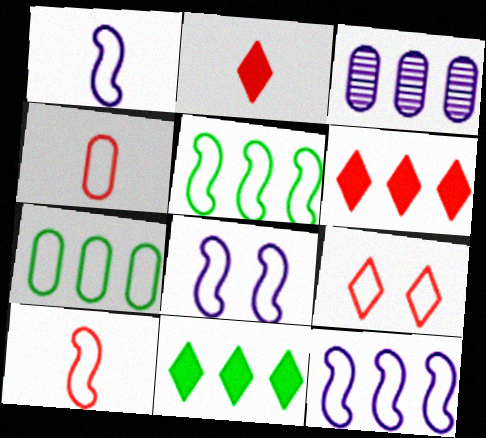[[1, 7, 9], 
[1, 8, 12], 
[3, 5, 6], 
[5, 8, 10]]